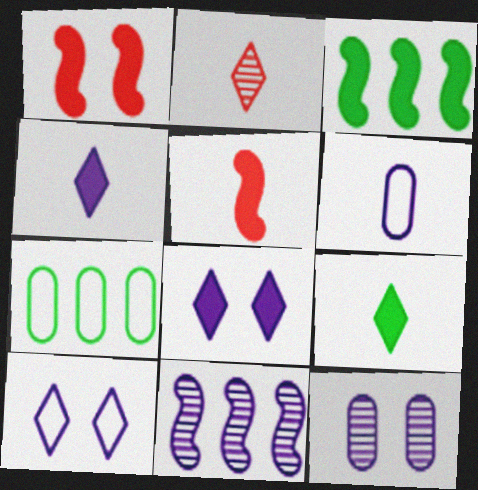[[6, 8, 11]]